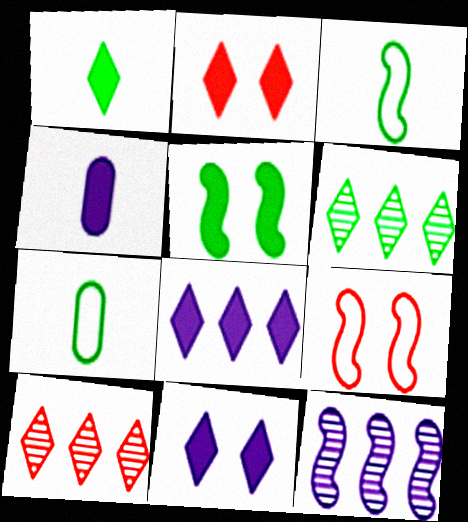[[1, 2, 8], 
[2, 7, 12], 
[4, 6, 9], 
[5, 6, 7]]